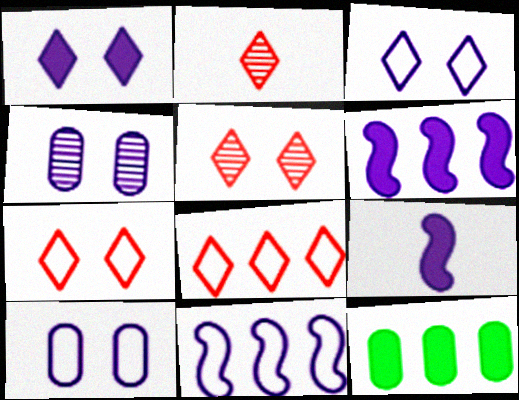[]